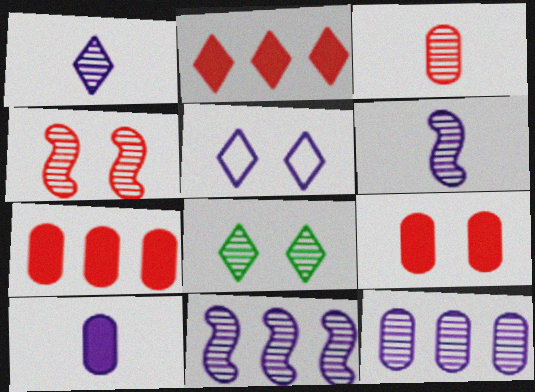[[3, 8, 11], 
[5, 10, 11]]